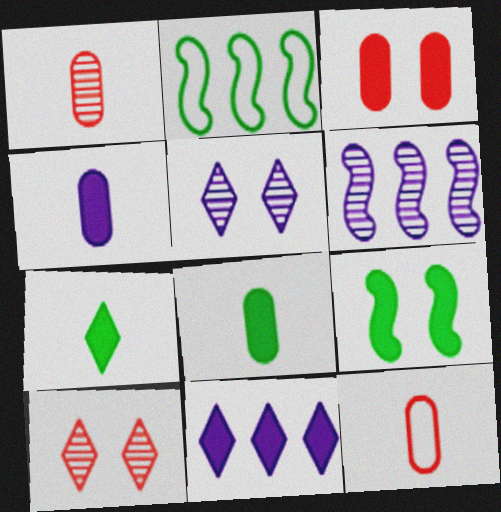[[2, 4, 10]]